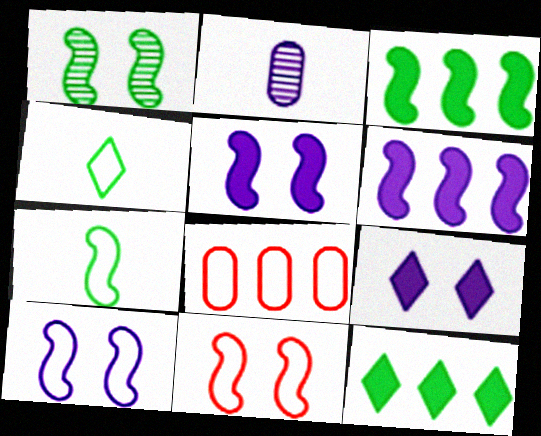[[1, 3, 7], 
[1, 5, 11], 
[2, 11, 12], 
[4, 8, 10]]